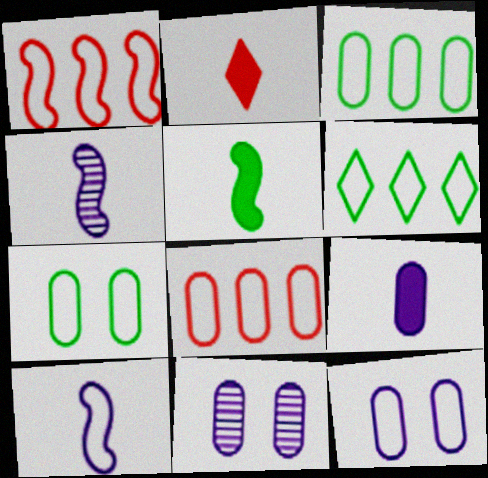[[2, 5, 9]]